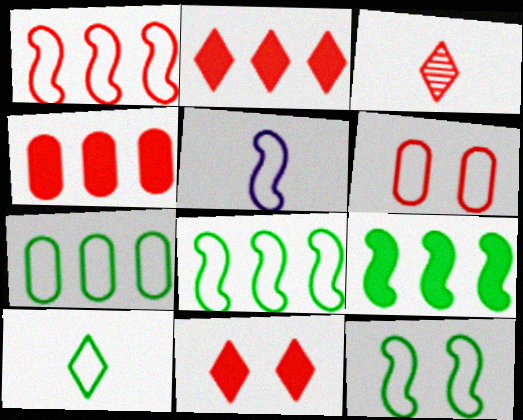[[1, 5, 12], 
[7, 10, 12]]